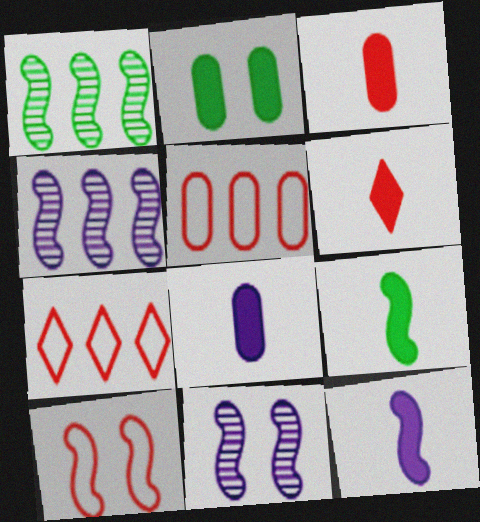[[1, 10, 12], 
[4, 9, 10], 
[6, 8, 9]]